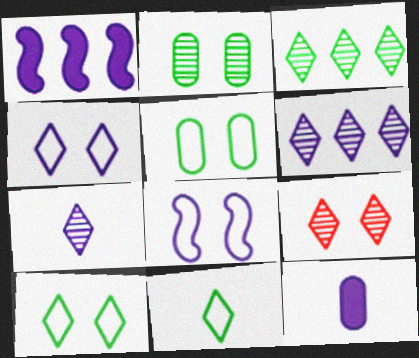[[3, 7, 9], 
[6, 8, 12]]